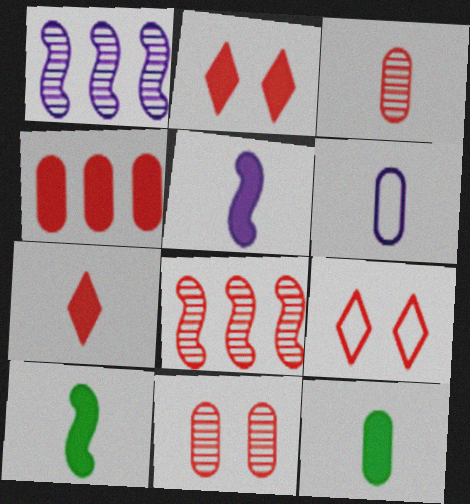[[1, 9, 12], 
[3, 6, 12], 
[5, 7, 12]]